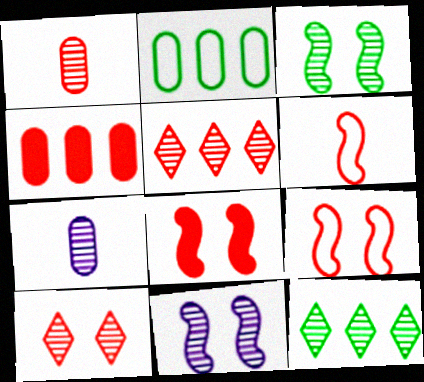[[1, 11, 12], 
[3, 5, 7], 
[4, 6, 10]]